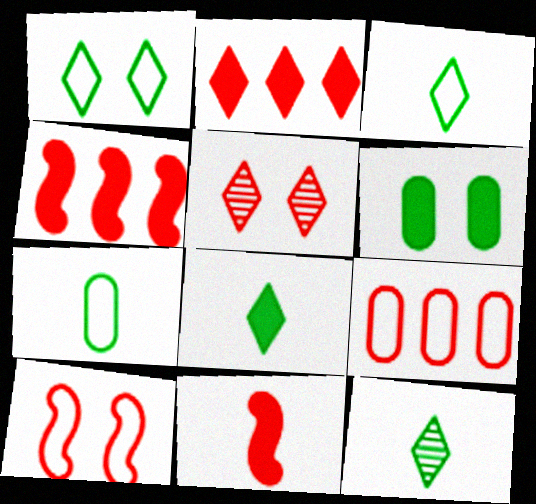[[3, 8, 12], 
[5, 9, 11]]